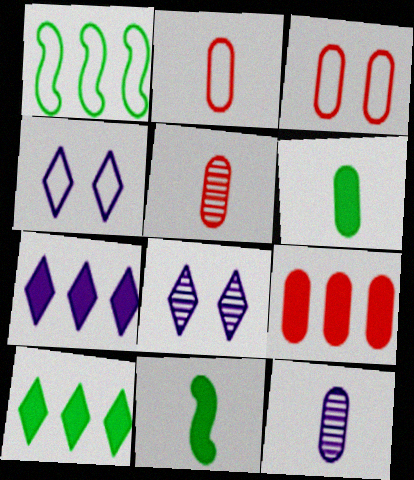[[1, 2, 4], 
[2, 6, 12], 
[3, 5, 9]]